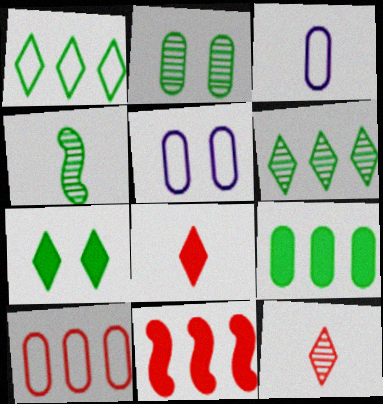[[2, 4, 6], 
[3, 4, 8]]